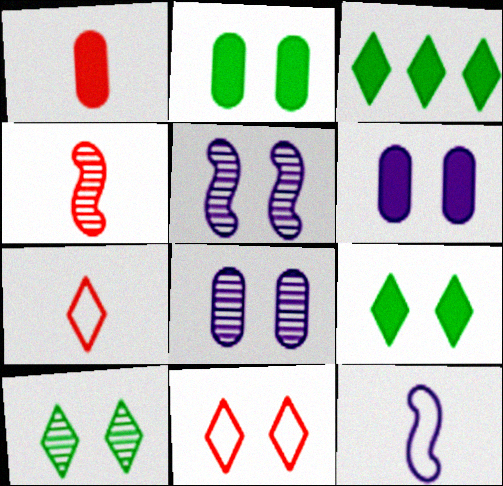[[1, 4, 7], 
[2, 5, 11]]